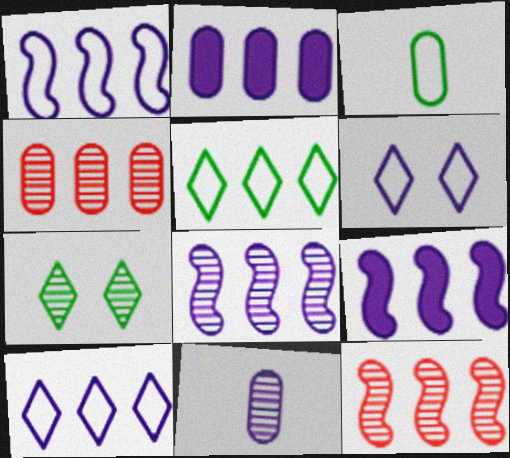[[1, 8, 9], 
[2, 5, 12], 
[2, 8, 10], 
[4, 5, 9], 
[6, 9, 11], 
[7, 11, 12]]